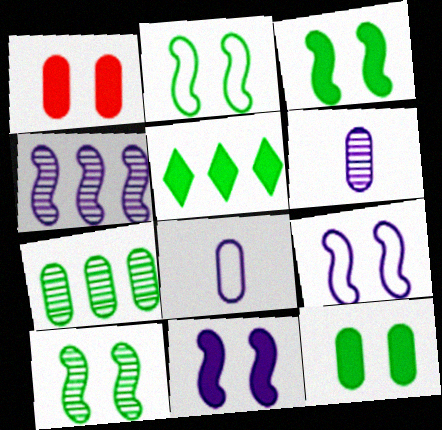[[1, 7, 8], 
[2, 3, 10]]